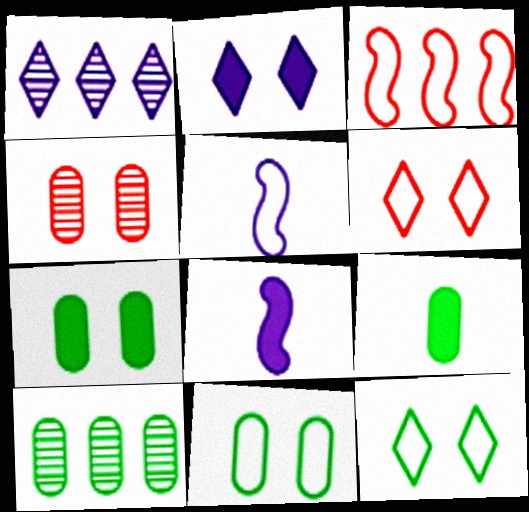[[6, 8, 10], 
[9, 10, 11]]